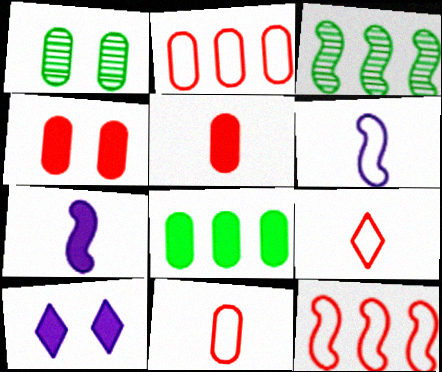[[3, 10, 11]]